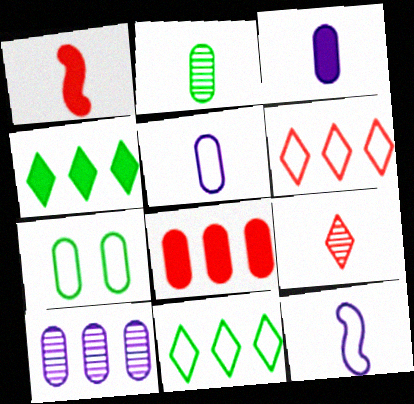[[6, 7, 12]]